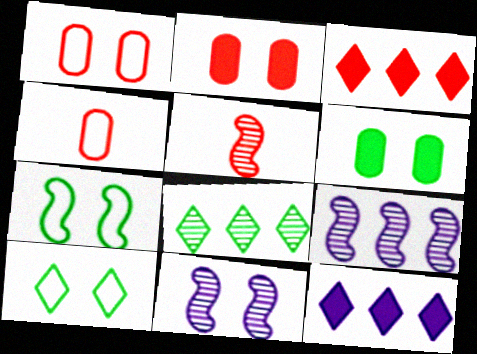[[1, 3, 5], 
[2, 10, 11]]